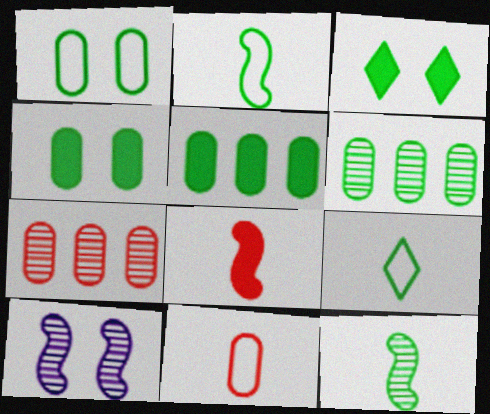[[2, 3, 6]]